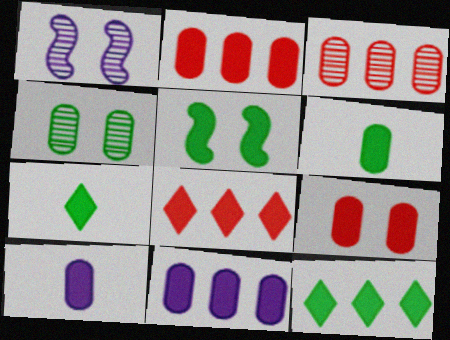[[5, 6, 12], 
[5, 8, 10], 
[6, 9, 11]]